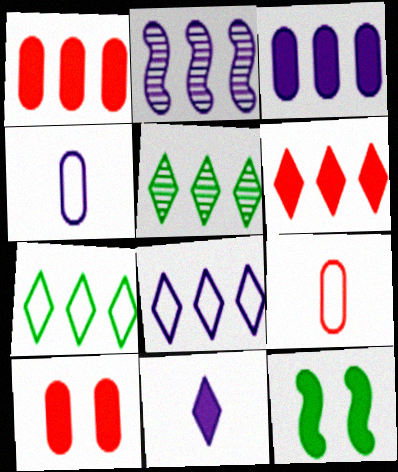[[1, 2, 7], 
[1, 11, 12], 
[2, 3, 8], 
[5, 6, 8]]